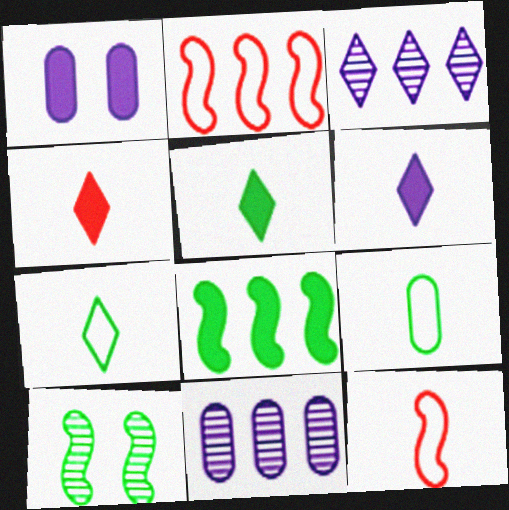[[1, 4, 8], 
[4, 5, 6]]